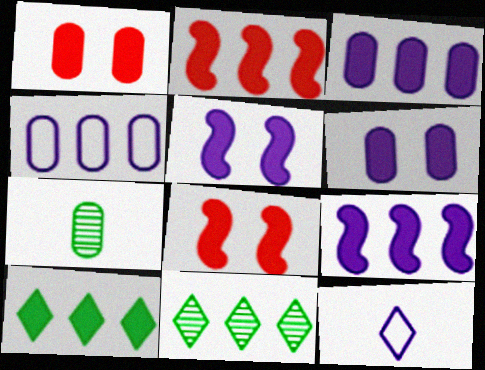[[1, 4, 7], 
[2, 3, 10], 
[2, 4, 11]]